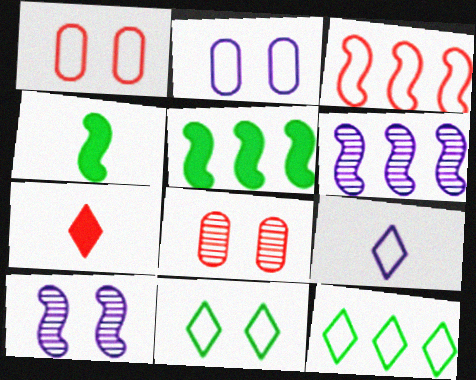[[3, 4, 10], 
[3, 5, 6], 
[3, 7, 8], 
[5, 8, 9]]